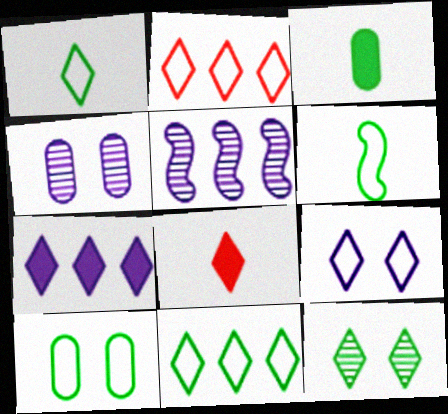[[1, 2, 9], 
[5, 8, 10], 
[6, 10, 11]]